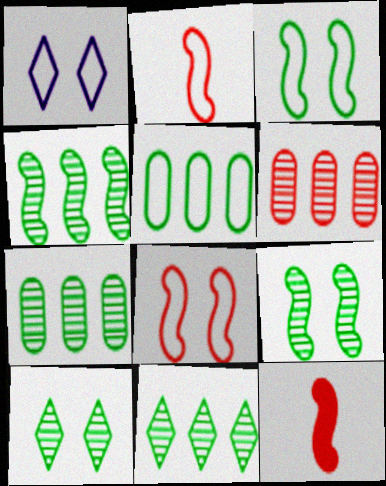[[1, 2, 5], 
[1, 7, 12], 
[4, 7, 11]]